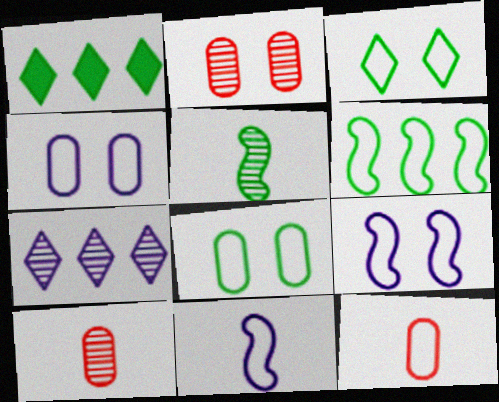[[1, 2, 11], 
[1, 5, 8], 
[1, 9, 10], 
[2, 5, 7]]